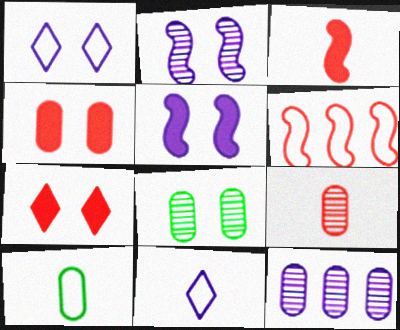[[1, 6, 10], 
[4, 10, 12], 
[5, 11, 12], 
[6, 7, 9], 
[8, 9, 12]]